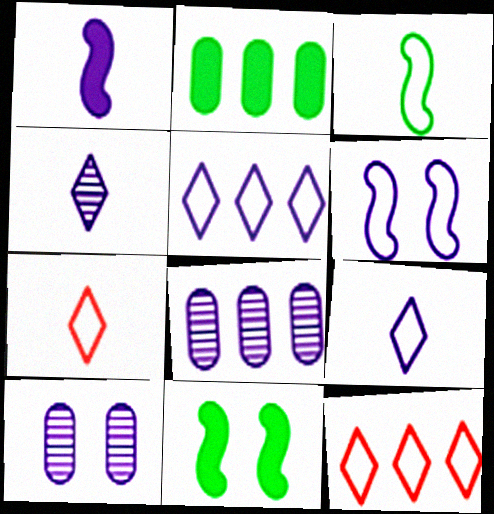[[1, 5, 10], 
[7, 8, 11]]